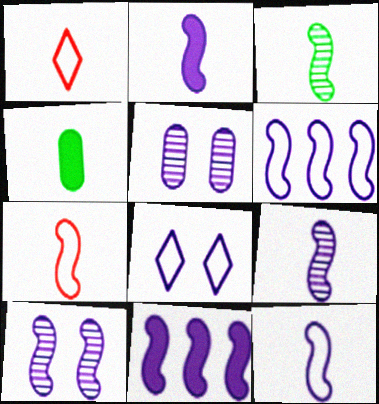[[1, 4, 9], 
[2, 3, 7], 
[2, 6, 10], 
[2, 9, 12], 
[10, 11, 12]]